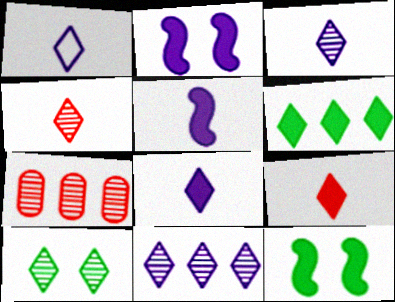[[1, 3, 8], 
[1, 7, 12], 
[4, 10, 11]]